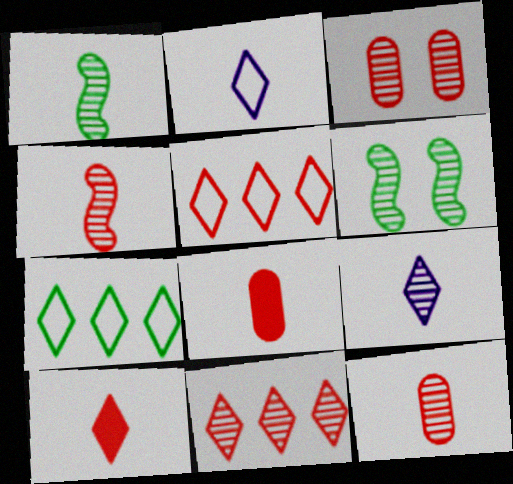[[1, 2, 8], 
[1, 9, 12], 
[3, 4, 11]]